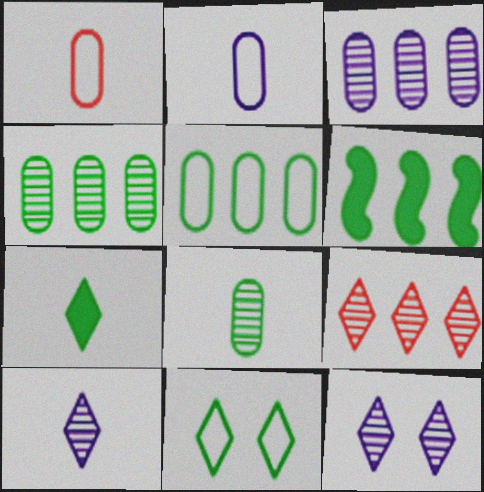[[1, 6, 12], 
[6, 8, 11]]